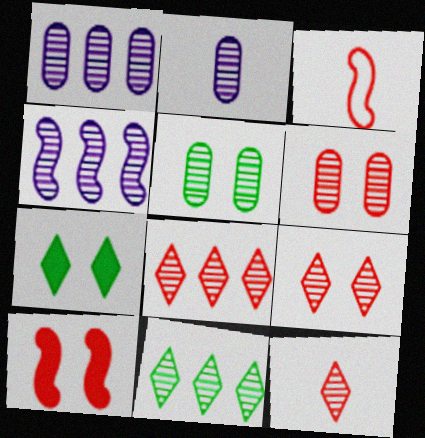[[1, 3, 7], 
[4, 5, 12], 
[8, 9, 12]]